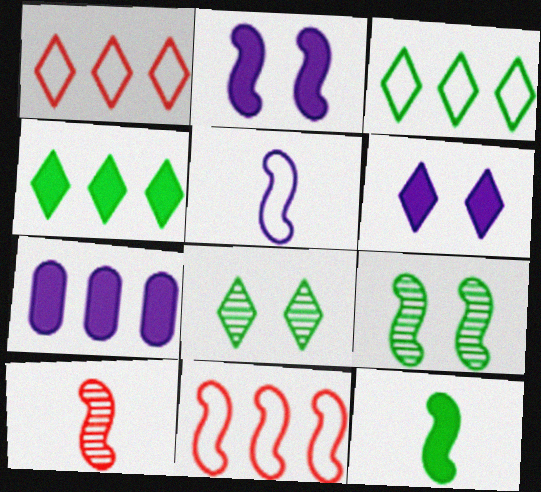[[5, 10, 12]]